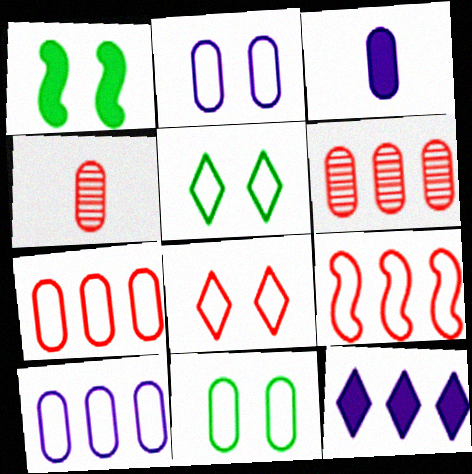[[3, 6, 11]]